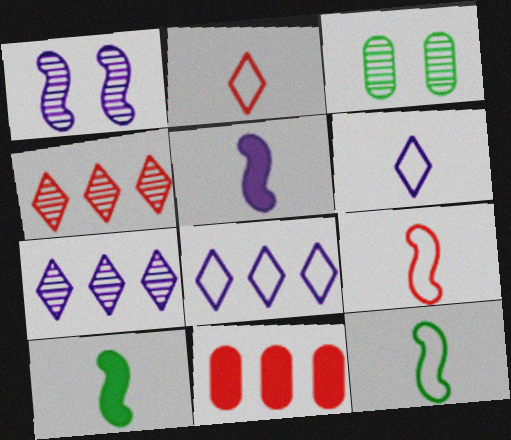[]